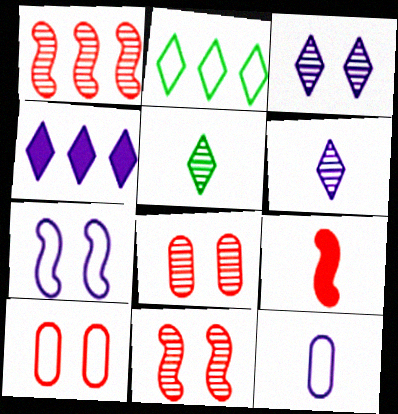[[5, 9, 12]]